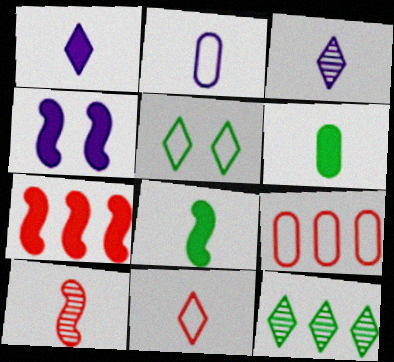[[4, 7, 8]]